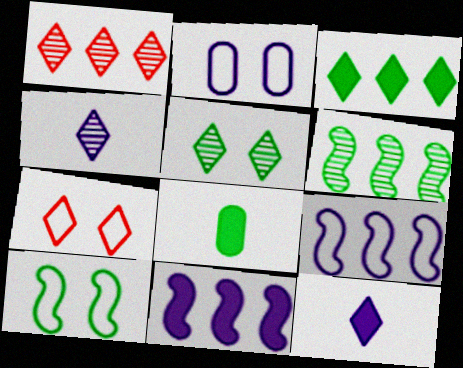[[1, 4, 5], 
[2, 4, 11], 
[2, 7, 10], 
[3, 4, 7]]